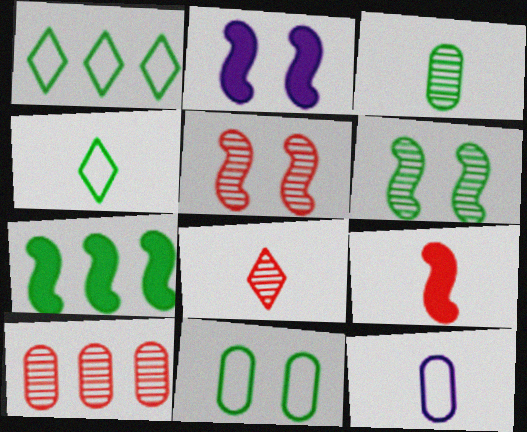[[2, 4, 10], 
[2, 7, 9], 
[5, 8, 10]]